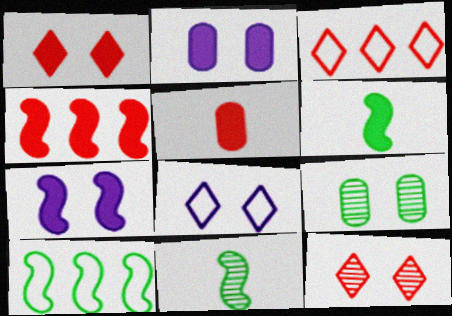[[1, 4, 5], 
[2, 3, 11], 
[4, 6, 7]]